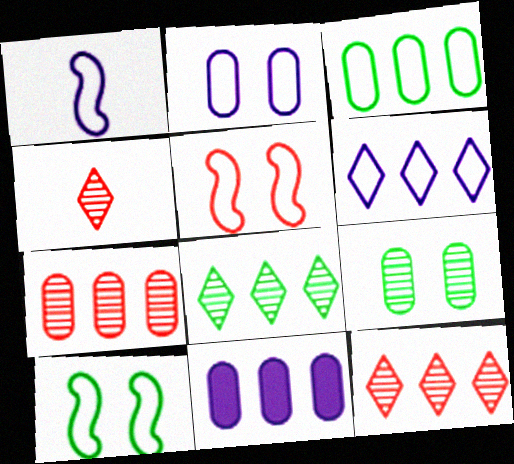[[1, 2, 6], 
[3, 7, 11], 
[4, 10, 11]]